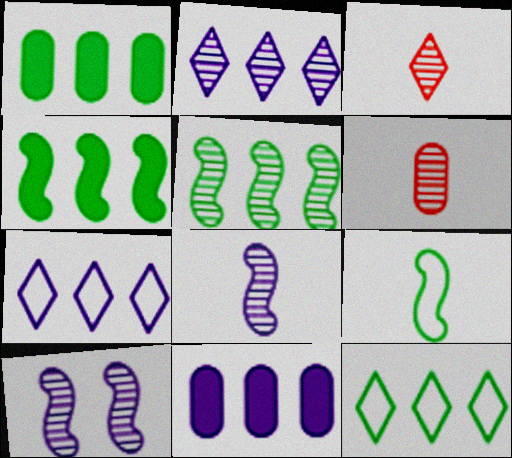[[1, 5, 12]]